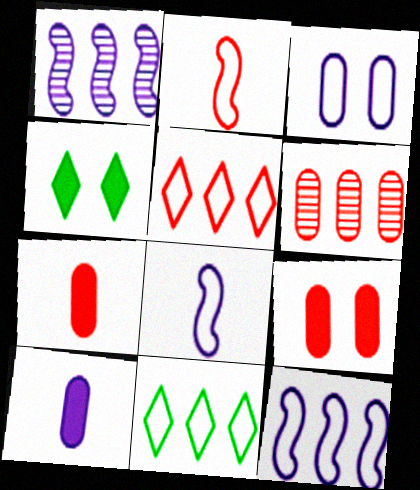[[2, 3, 11], 
[4, 6, 8]]